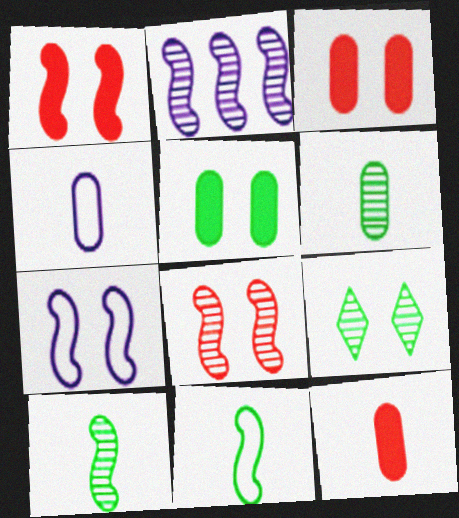[[1, 2, 11], 
[2, 8, 10], 
[3, 7, 9], 
[4, 6, 12]]